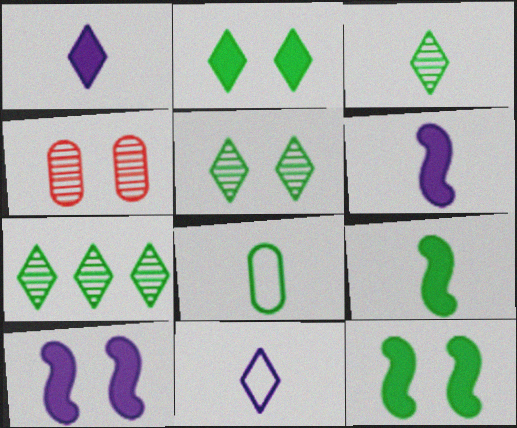[[3, 5, 7], 
[3, 8, 9], 
[7, 8, 12]]